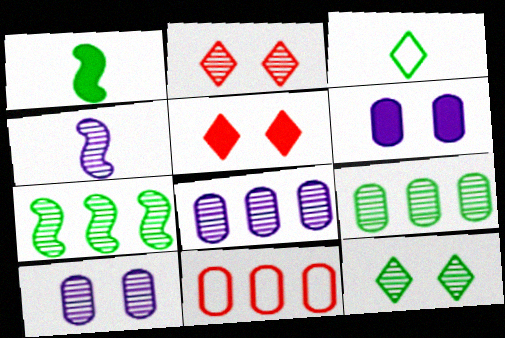[[2, 4, 9]]